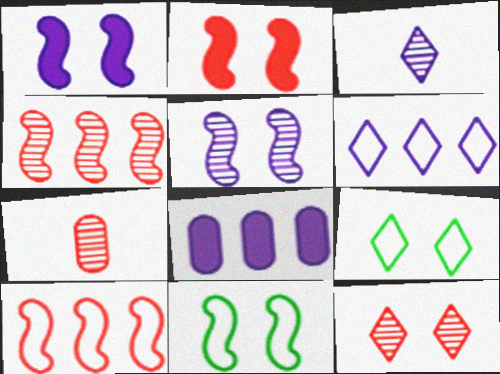[[2, 5, 11], 
[4, 7, 12]]